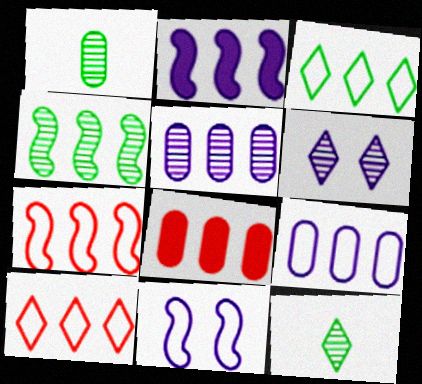[[2, 4, 7], 
[3, 7, 9], 
[8, 11, 12]]